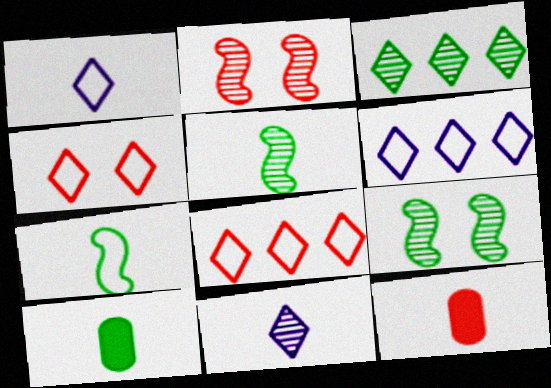[[1, 5, 12], 
[2, 6, 10], 
[2, 8, 12], 
[6, 9, 12], 
[7, 11, 12]]